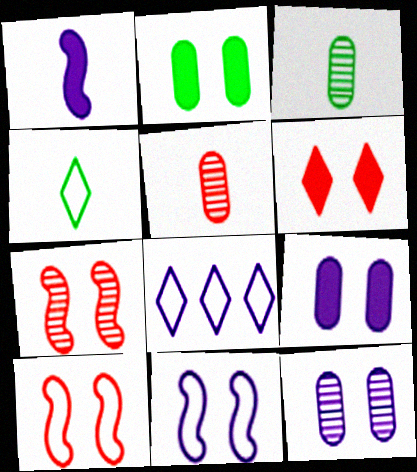[[1, 4, 5], 
[1, 8, 12]]